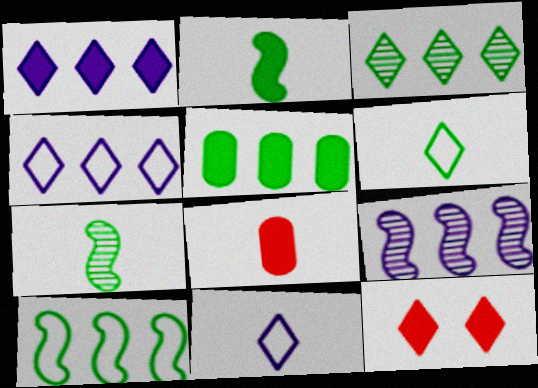[[3, 5, 10], 
[3, 11, 12], 
[7, 8, 11]]